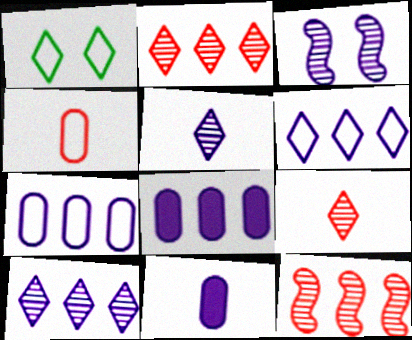[[1, 11, 12], 
[3, 6, 11]]